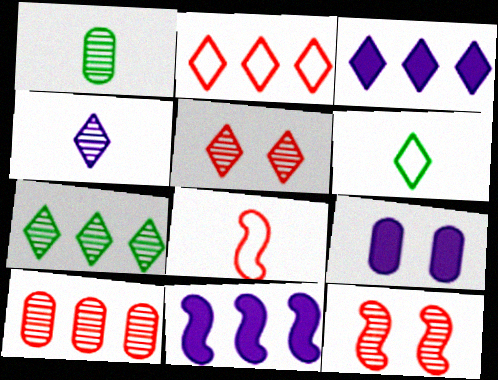[[2, 3, 7], 
[3, 5, 6], 
[4, 5, 7], 
[7, 8, 9]]